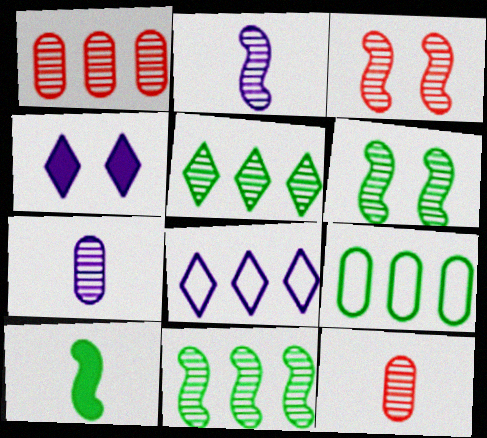[[2, 3, 11], 
[3, 5, 7]]